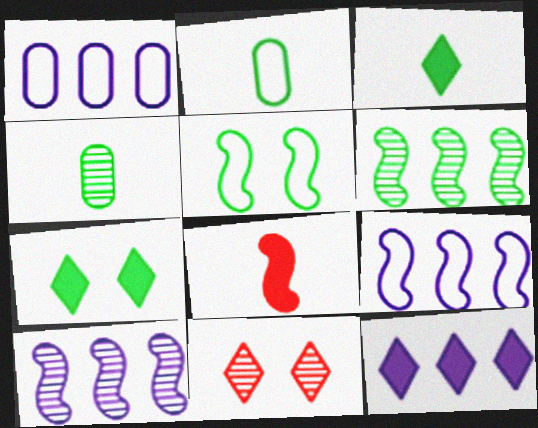[[1, 10, 12], 
[2, 6, 7], 
[4, 10, 11], 
[5, 8, 10]]